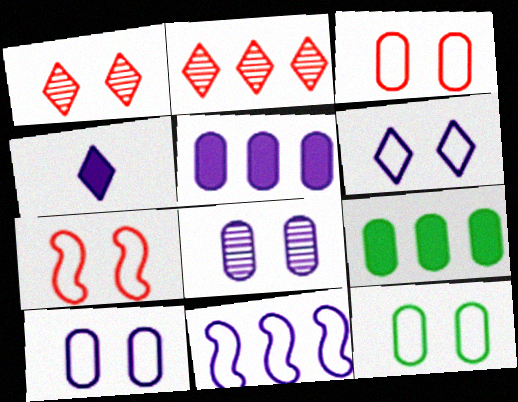[[2, 9, 11], 
[3, 10, 12], 
[4, 8, 11], 
[6, 7, 12]]